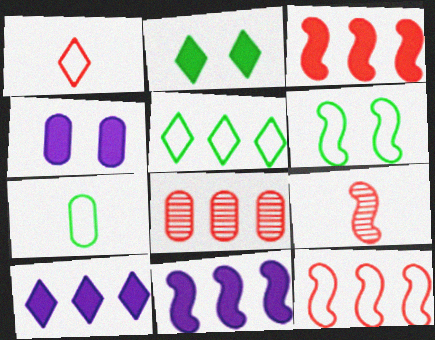[[4, 5, 9], 
[4, 7, 8], 
[5, 6, 7], 
[5, 8, 11], 
[6, 9, 11]]